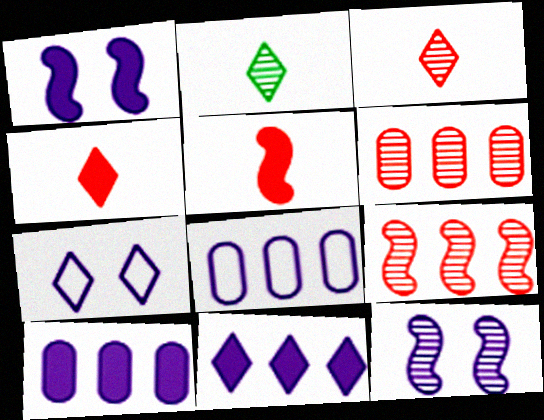[[2, 6, 12]]